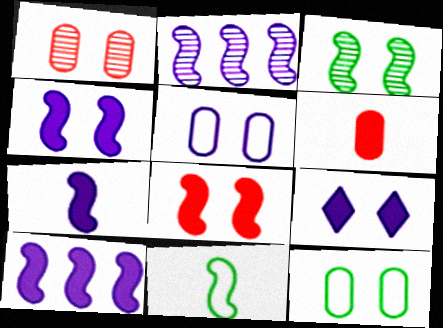[[2, 8, 11], 
[4, 7, 10]]